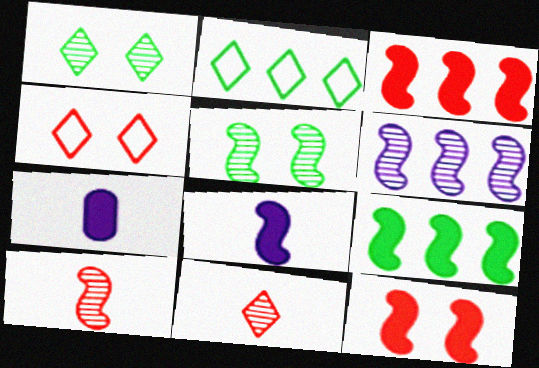[[5, 6, 10], 
[8, 9, 12]]